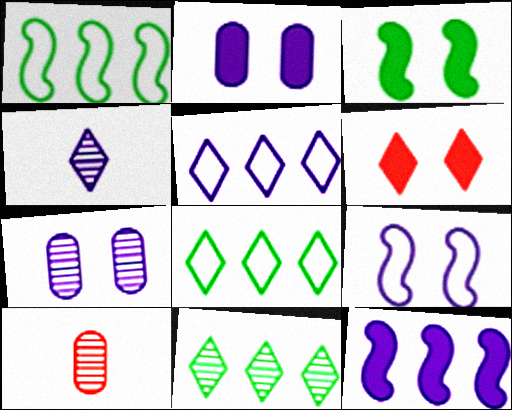[[2, 3, 6], 
[3, 5, 10], 
[4, 6, 8]]